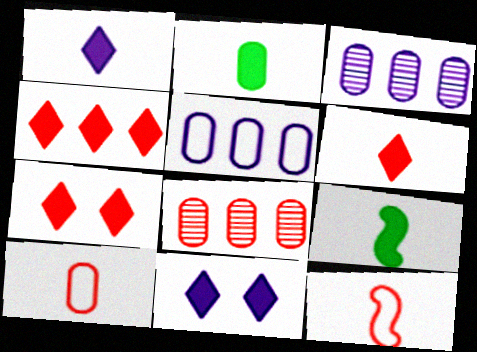[[4, 6, 7], 
[7, 8, 12]]